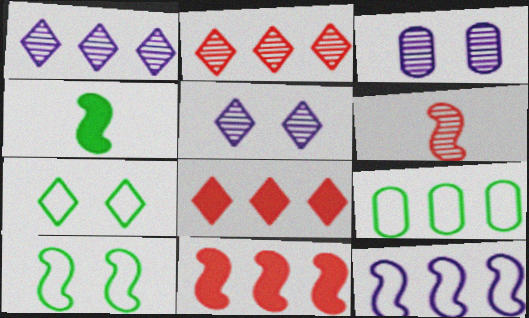[[1, 9, 11]]